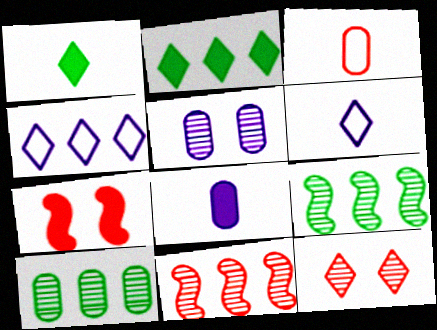[[1, 4, 12], 
[2, 6, 12], 
[2, 7, 8], 
[6, 7, 10]]